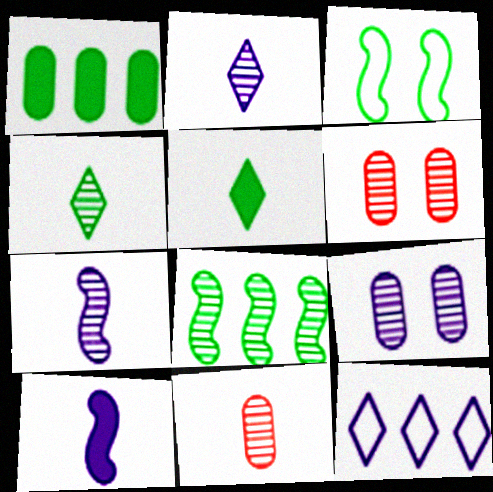[[1, 3, 4], 
[2, 6, 8], 
[4, 7, 11], 
[9, 10, 12]]